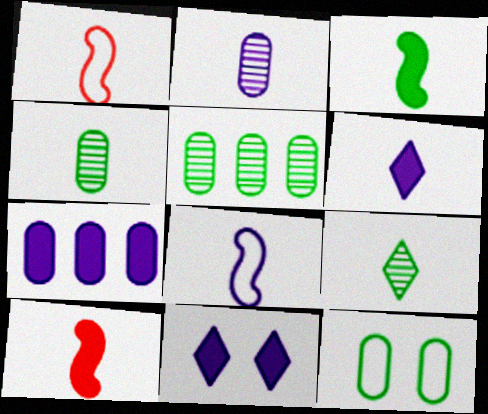[[1, 4, 6], 
[1, 5, 11], 
[2, 6, 8]]